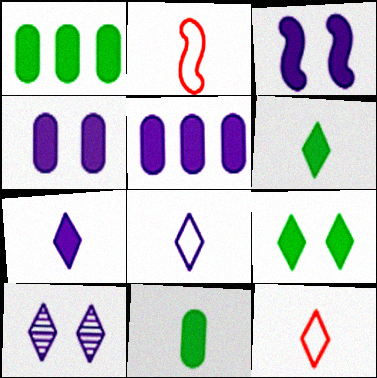[[1, 2, 10], 
[3, 5, 7]]